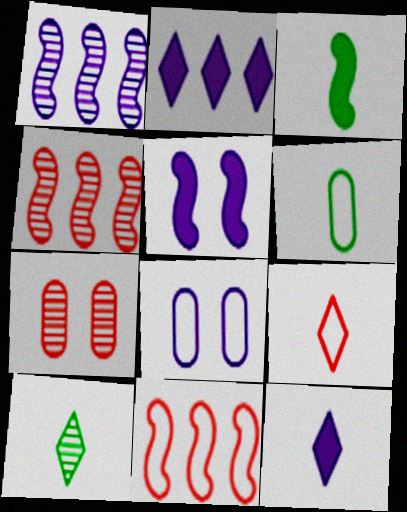[[1, 7, 10], 
[1, 8, 12], 
[3, 6, 10], 
[9, 10, 12]]